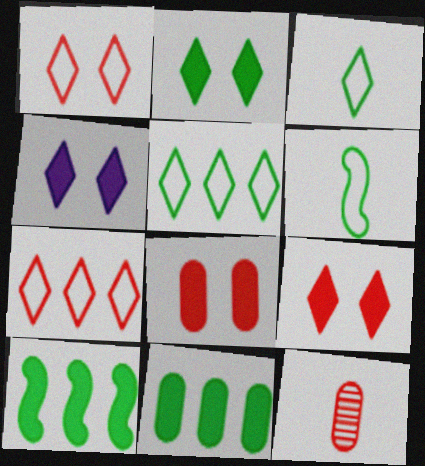[[2, 4, 9]]